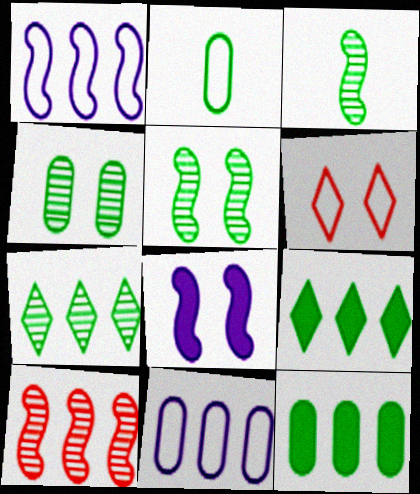[[1, 2, 6], 
[2, 4, 12], 
[2, 5, 9], 
[3, 4, 7], 
[4, 6, 8], 
[9, 10, 11]]